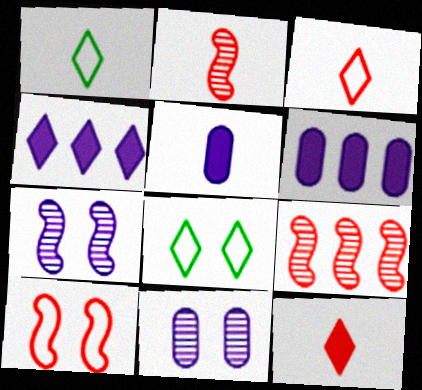[[1, 2, 5], 
[2, 6, 8], 
[5, 8, 9]]